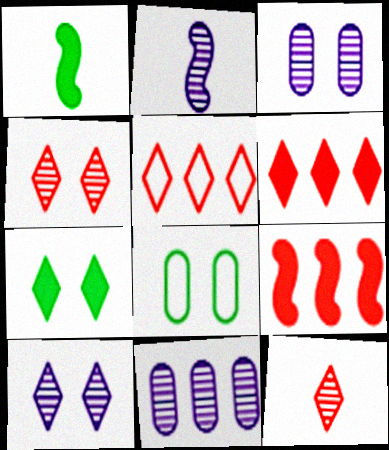[[1, 3, 5], 
[2, 6, 8], 
[2, 10, 11]]